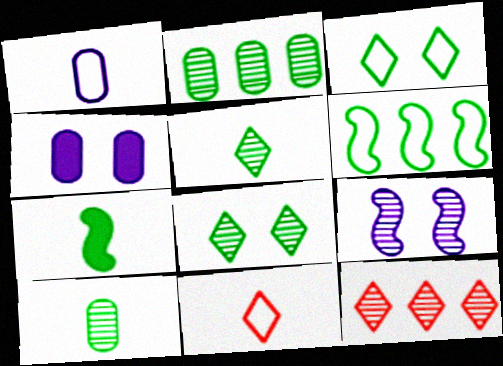[[2, 3, 7], 
[9, 10, 12]]